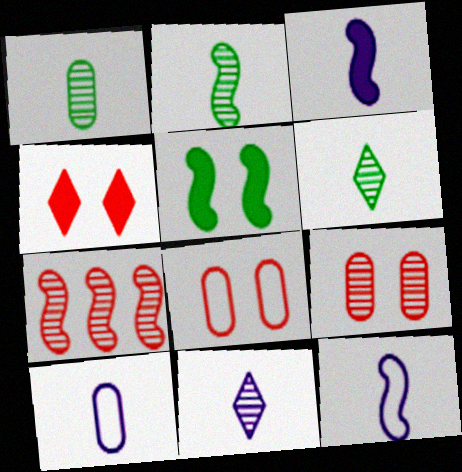[[1, 2, 6], 
[3, 10, 11], 
[5, 7, 12]]